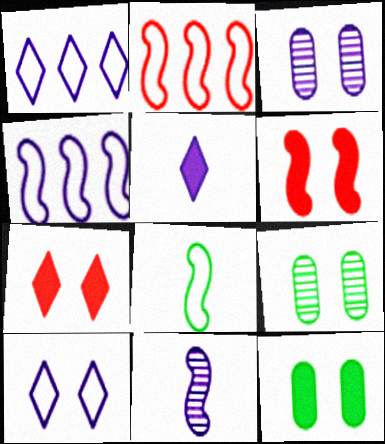[[2, 5, 9], 
[3, 4, 5], 
[6, 9, 10]]